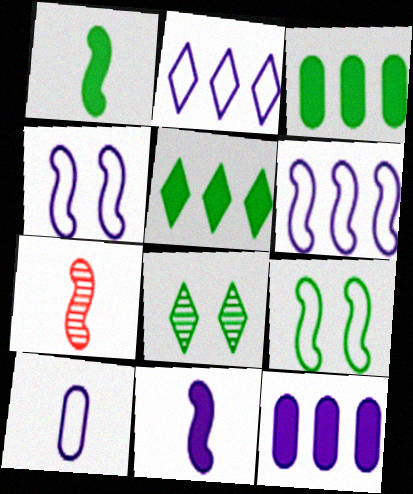[[2, 4, 10]]